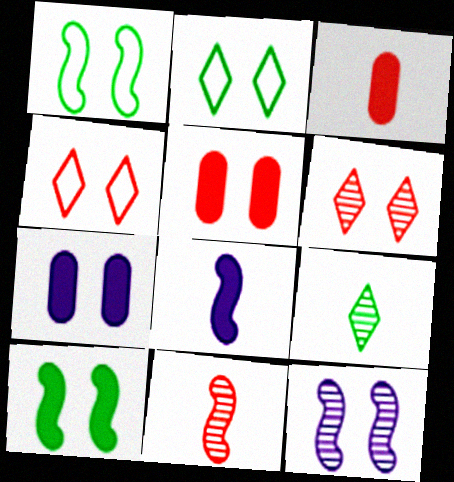[[1, 6, 7], 
[2, 5, 12]]